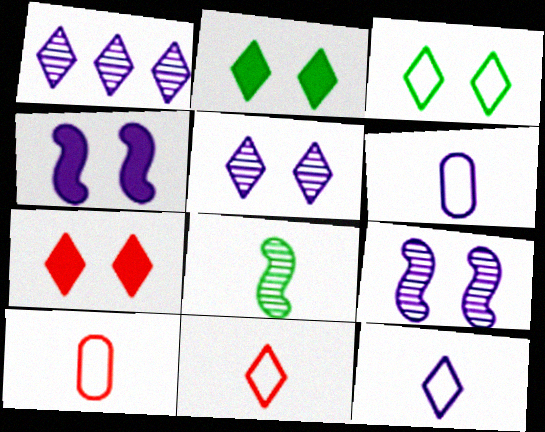[[1, 2, 11], 
[1, 4, 6], 
[3, 5, 7]]